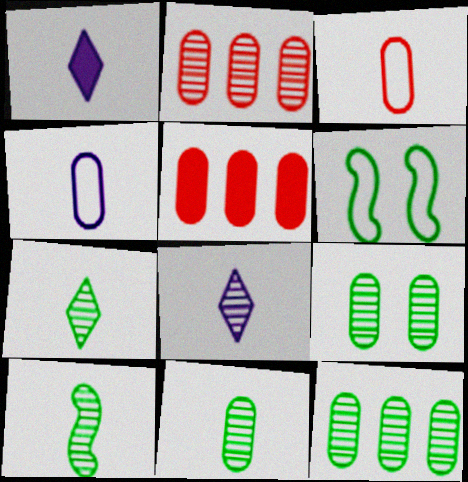[[1, 2, 6], 
[1, 3, 10], 
[4, 5, 9], 
[5, 6, 8], 
[7, 10, 11], 
[9, 11, 12]]